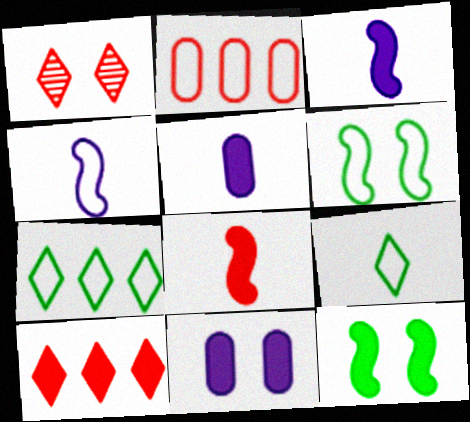[[1, 2, 8], 
[1, 6, 11], 
[5, 10, 12]]